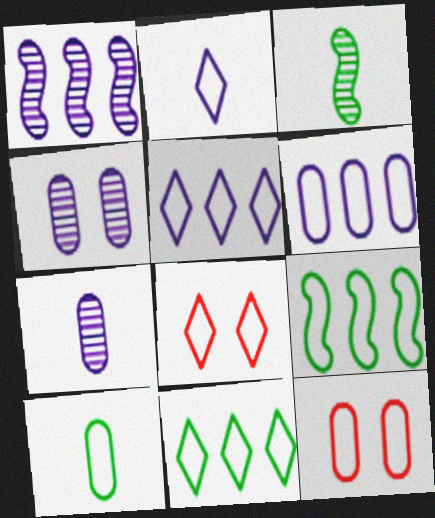[[2, 8, 11], 
[2, 9, 12], 
[6, 10, 12]]